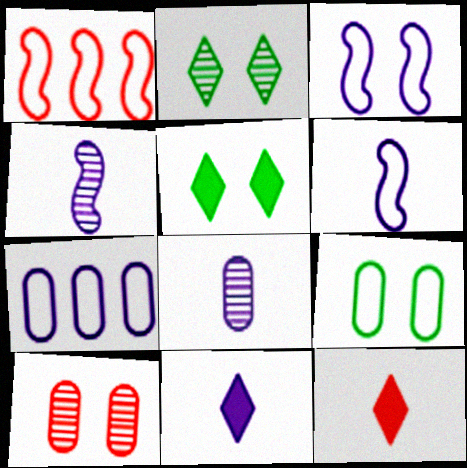[[1, 5, 8], 
[1, 10, 12], 
[3, 5, 10], 
[6, 8, 11]]